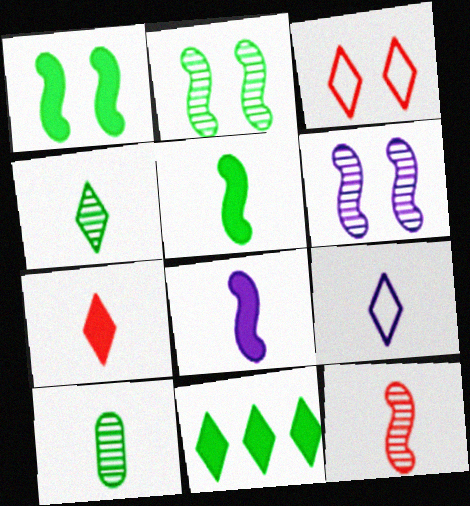[[4, 7, 9]]